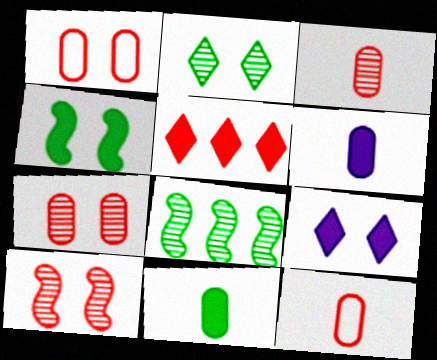[[4, 5, 6], 
[5, 10, 12], 
[8, 9, 12]]